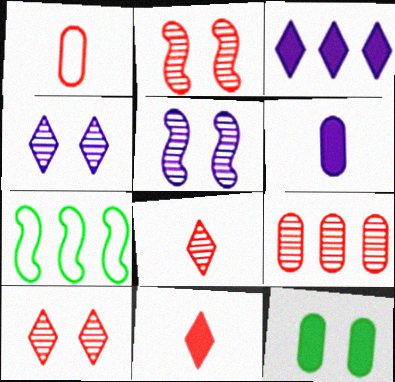[[2, 8, 9], 
[3, 7, 9], 
[6, 7, 10]]